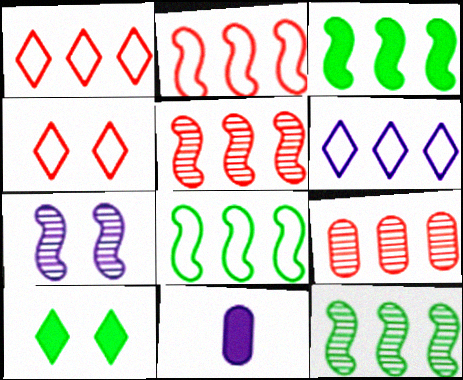[[3, 6, 9], 
[3, 8, 12], 
[4, 11, 12], 
[6, 7, 11]]